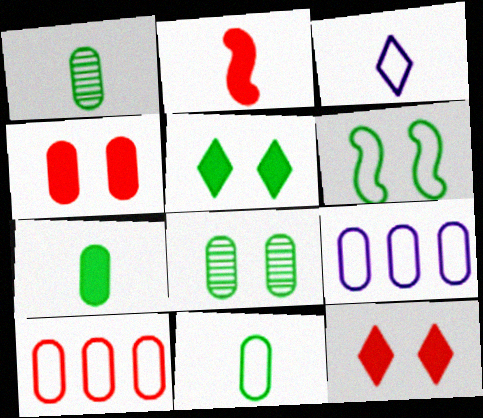[[1, 2, 3], 
[1, 4, 9], 
[1, 7, 11], 
[3, 6, 10], 
[5, 6, 8]]